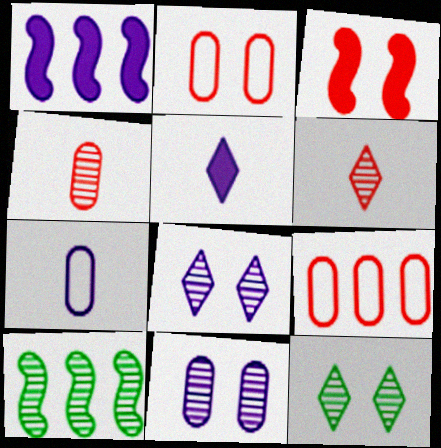[[1, 7, 8], 
[2, 5, 10], 
[3, 6, 9], 
[4, 8, 10], 
[6, 10, 11]]